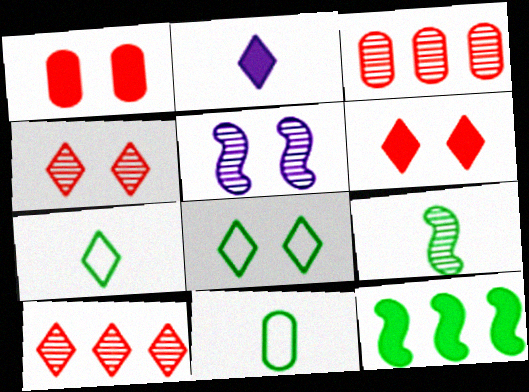[[1, 2, 12], 
[1, 5, 8], 
[2, 8, 10]]